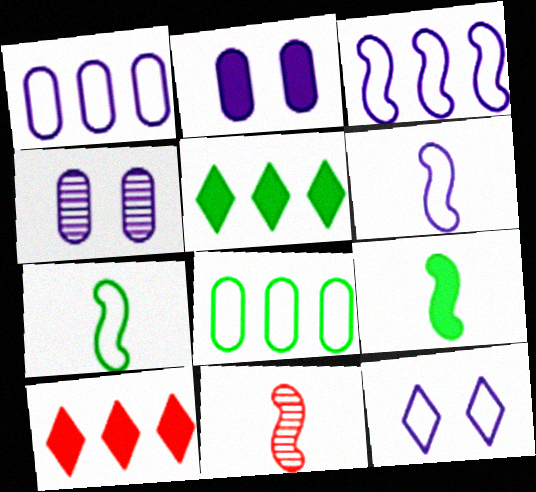[[1, 6, 12], 
[2, 9, 10], 
[4, 7, 10], 
[6, 9, 11]]